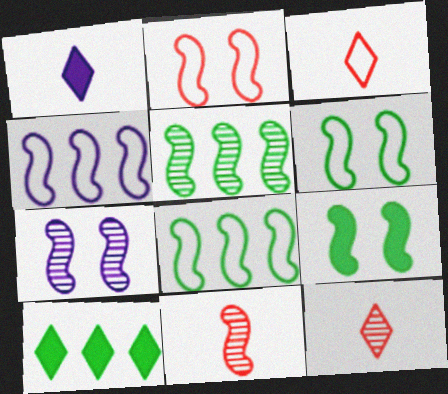[[2, 7, 9], 
[4, 9, 11], 
[5, 7, 11]]